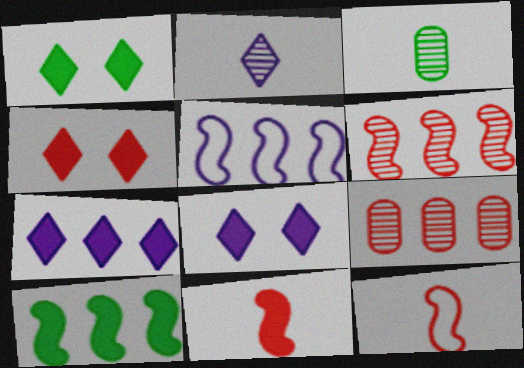[[1, 4, 8], 
[3, 4, 5], 
[4, 9, 12], 
[5, 6, 10]]